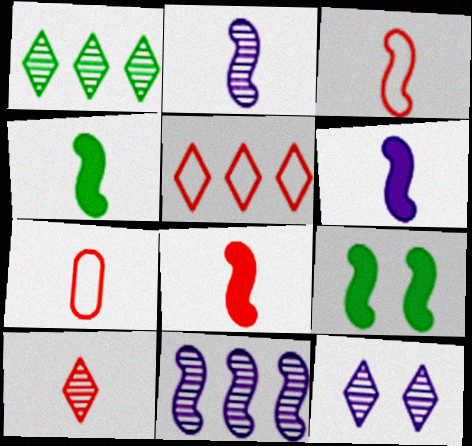[[1, 10, 12], 
[2, 3, 4], 
[3, 9, 11], 
[4, 6, 8], 
[7, 8, 10]]